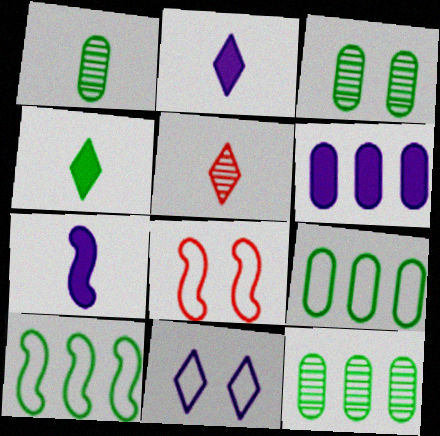[[1, 3, 12], 
[2, 8, 12], 
[3, 4, 10]]